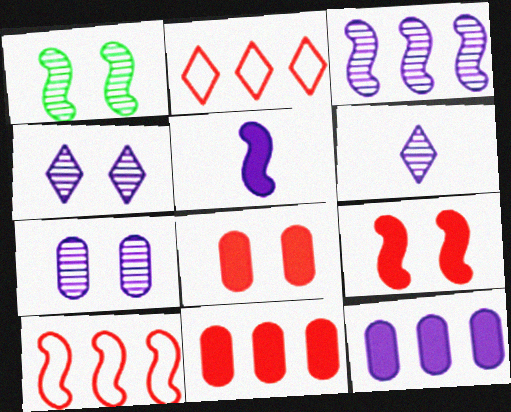[[1, 5, 10], 
[3, 6, 7]]